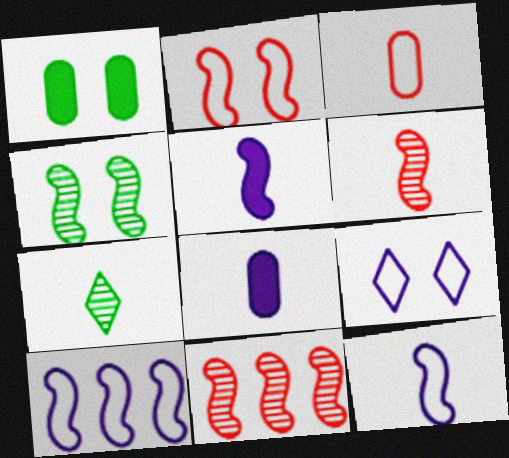[[3, 5, 7]]